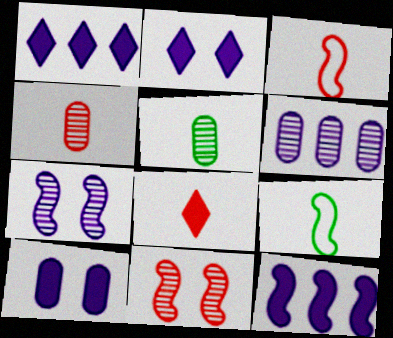[[3, 4, 8], 
[9, 11, 12]]